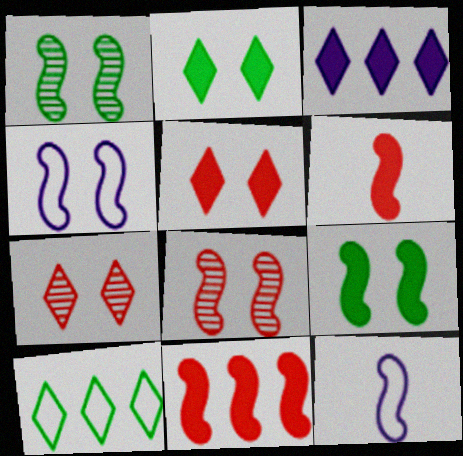[[1, 11, 12], 
[4, 8, 9]]